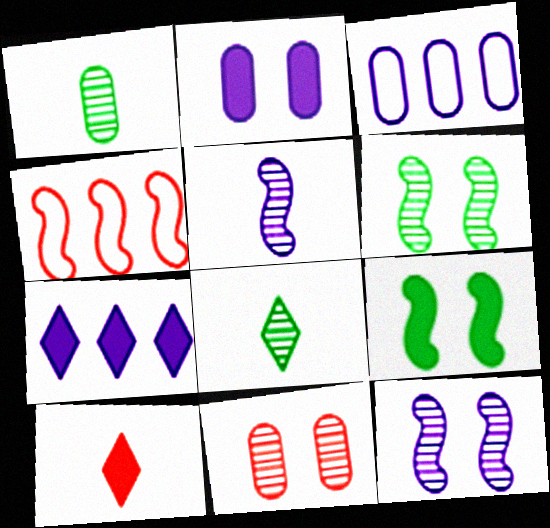[[2, 4, 8], 
[3, 6, 10], 
[4, 5, 9], 
[4, 10, 11]]